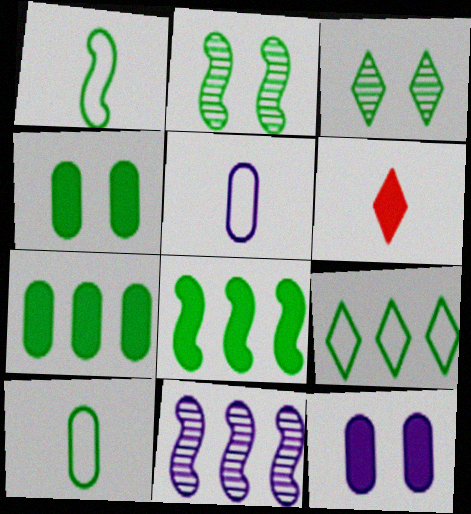[[1, 2, 8], 
[1, 3, 7], 
[3, 8, 10], 
[6, 8, 12]]